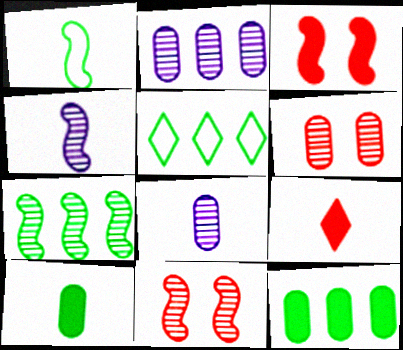[[1, 8, 9], 
[3, 5, 8], 
[4, 7, 11], 
[5, 7, 12]]